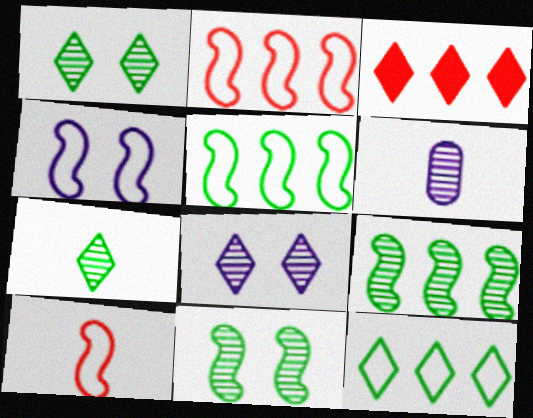[[4, 5, 10]]